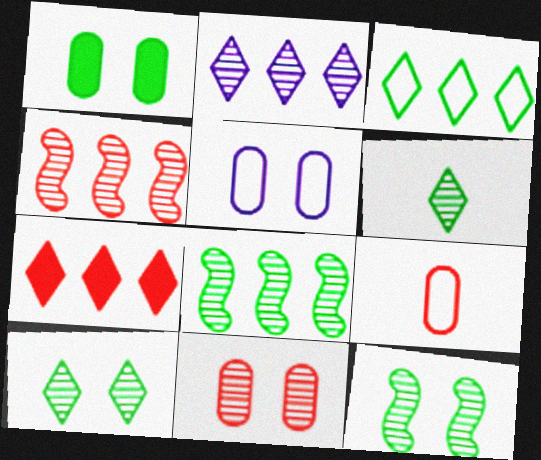[[1, 5, 11], 
[2, 3, 7]]